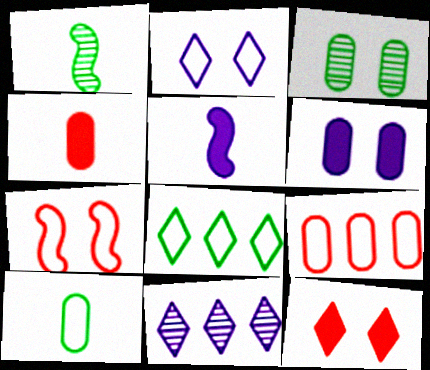[]